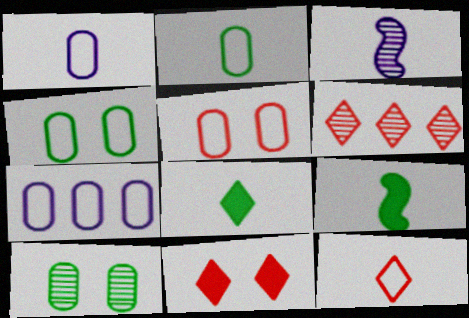[[2, 5, 7], 
[3, 6, 10], 
[6, 11, 12]]